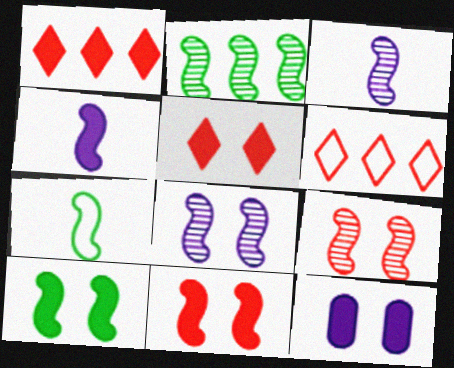[[2, 3, 9], 
[2, 7, 10], 
[5, 10, 12]]